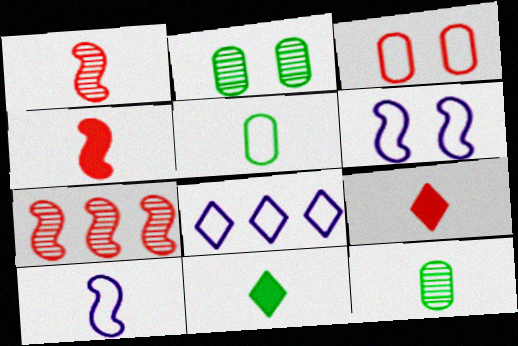[[2, 4, 8], 
[3, 7, 9], 
[9, 10, 12]]